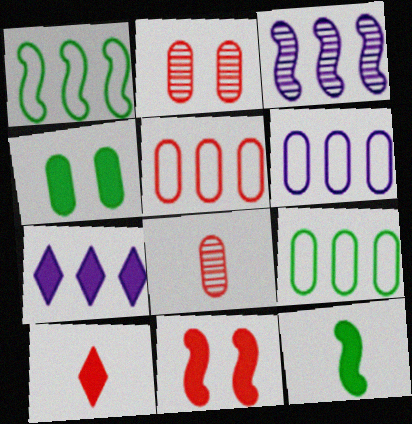[[3, 6, 7], 
[4, 6, 8], 
[5, 6, 9]]